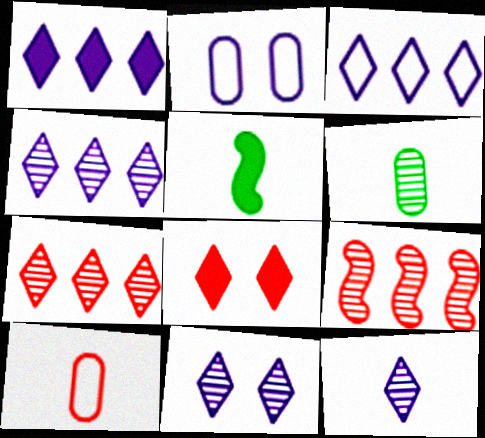[[1, 3, 4], 
[2, 5, 7], 
[4, 11, 12], 
[5, 10, 12], 
[6, 9, 11], 
[8, 9, 10]]